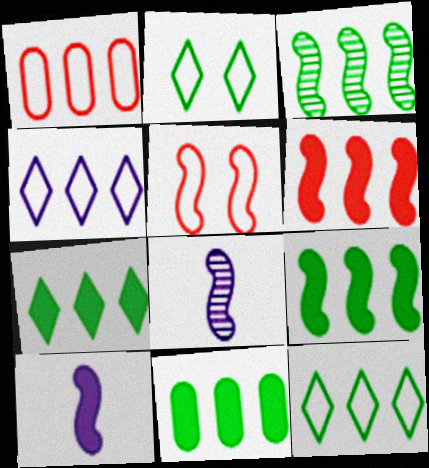[[3, 5, 10], 
[3, 11, 12], 
[5, 8, 9], 
[7, 9, 11]]